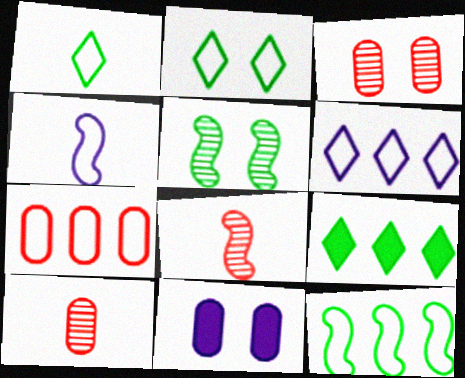[[2, 4, 7], 
[3, 4, 9], 
[6, 7, 12]]